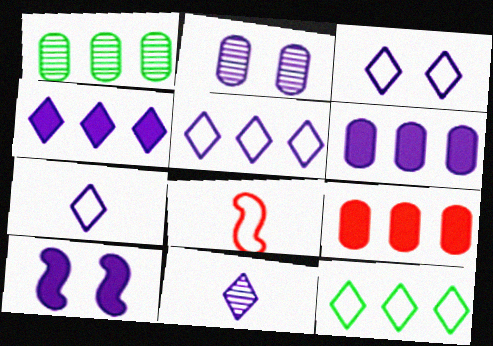[[2, 3, 10], 
[3, 4, 11], 
[3, 5, 7]]